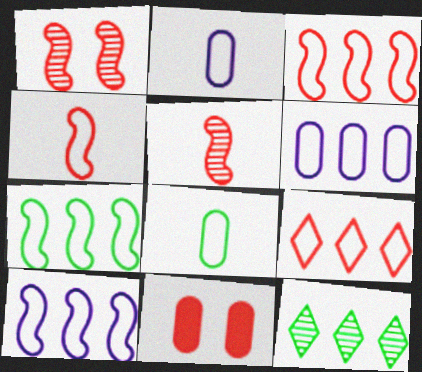[[3, 7, 10], 
[5, 9, 11], 
[6, 7, 9]]